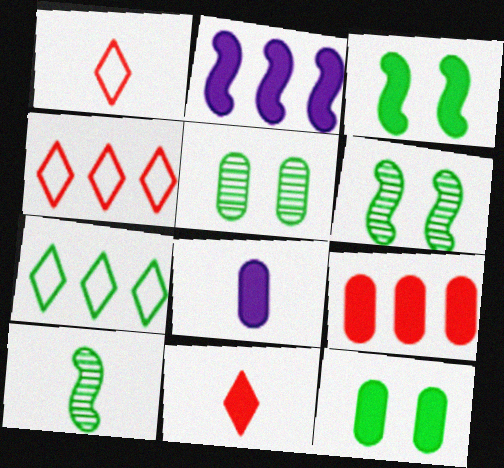[[1, 2, 5], 
[1, 8, 10], 
[2, 11, 12], 
[4, 6, 8], 
[7, 10, 12], 
[8, 9, 12]]